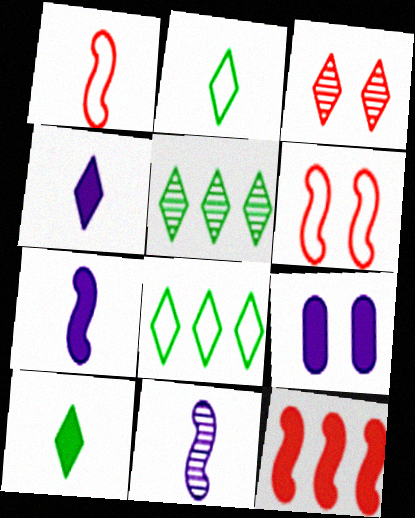[[1, 5, 9], 
[3, 4, 8], 
[9, 10, 12]]